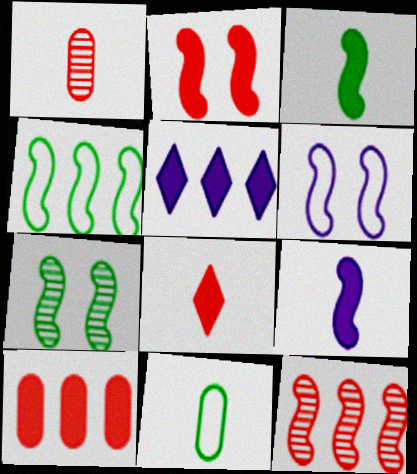[[2, 6, 7], 
[2, 8, 10], 
[3, 4, 7], 
[3, 6, 12]]